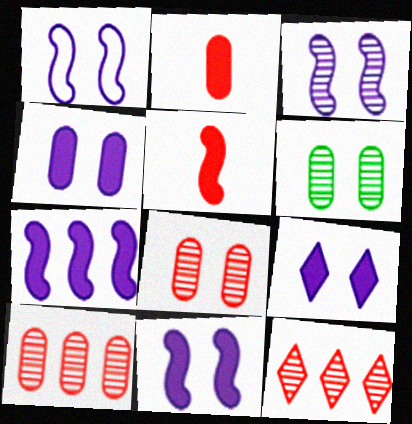[[1, 3, 11], 
[4, 9, 11]]